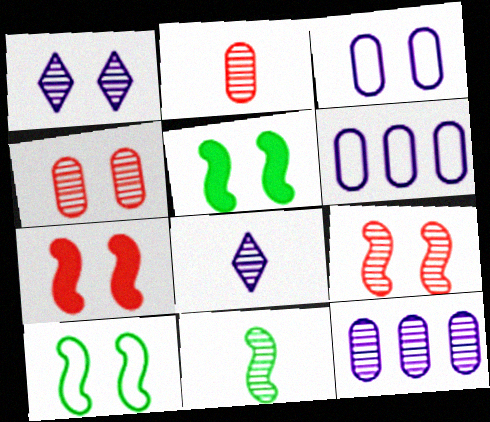[[2, 8, 11]]